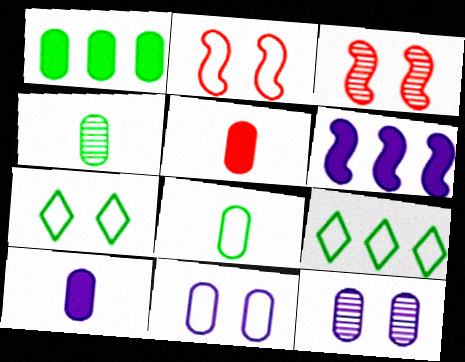[[2, 7, 11], 
[3, 9, 10]]